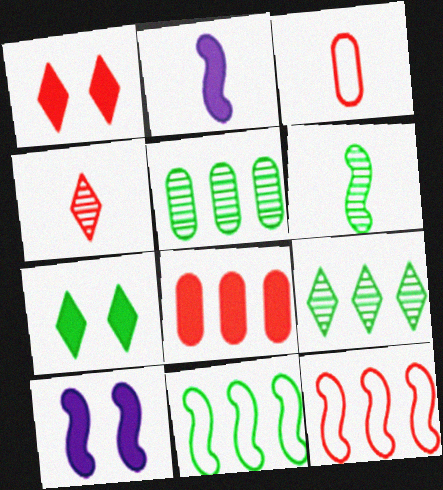[[2, 7, 8], 
[3, 9, 10], 
[6, 10, 12]]